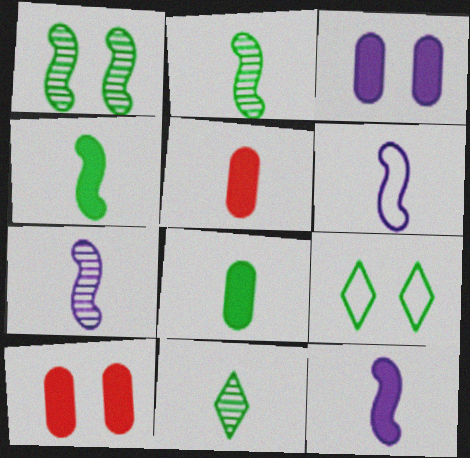[[5, 6, 11], 
[6, 7, 12]]